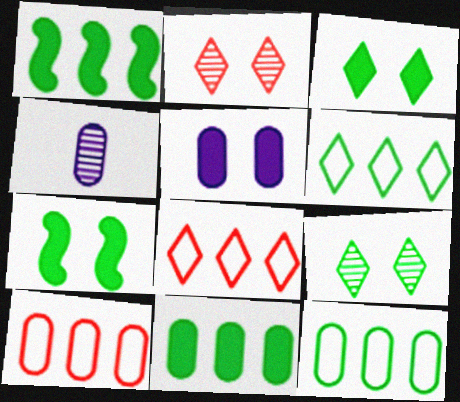[[4, 7, 8]]